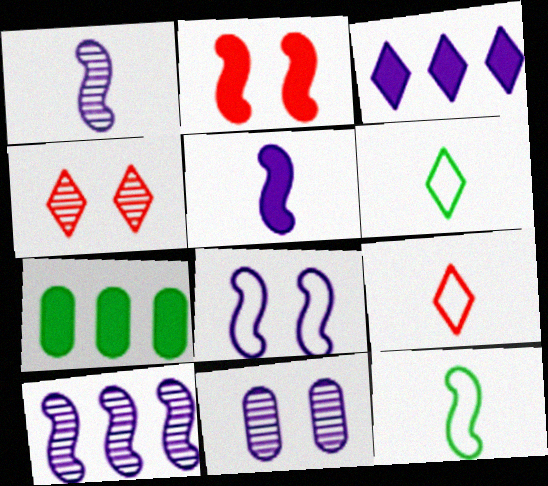[[2, 10, 12], 
[3, 4, 6], 
[5, 8, 10]]